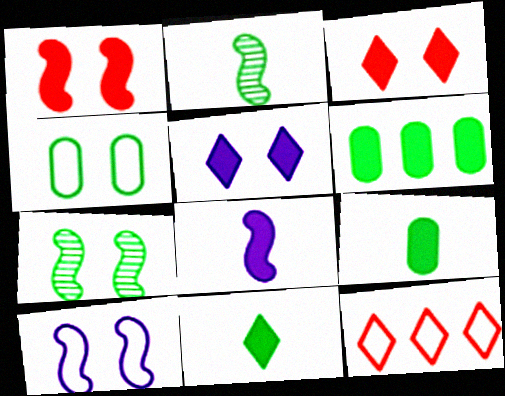[[1, 7, 10], 
[3, 6, 8]]